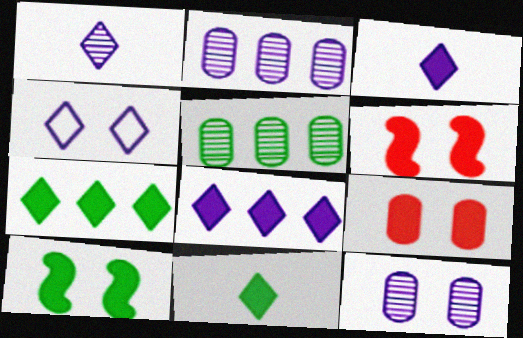[[1, 4, 8]]